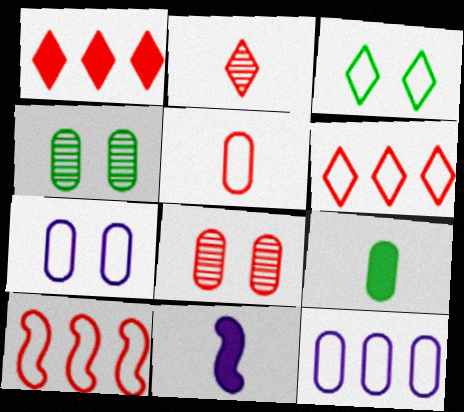[[4, 6, 11], 
[8, 9, 12]]